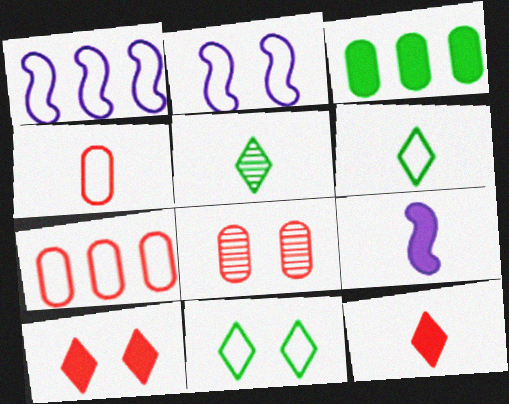[[1, 4, 11], 
[2, 6, 7], 
[3, 9, 10], 
[4, 5, 9]]